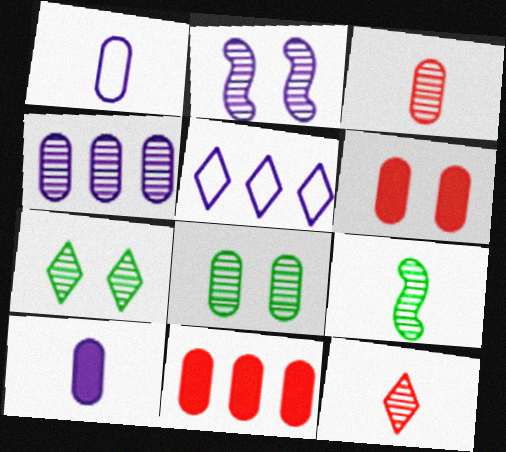[[1, 8, 11], 
[2, 5, 10], 
[3, 4, 8], 
[5, 6, 9]]